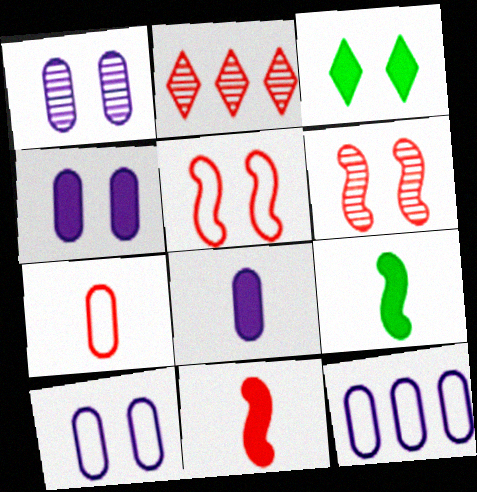[[1, 3, 5], 
[1, 4, 10], 
[1, 8, 12], 
[2, 9, 10], 
[3, 6, 10]]